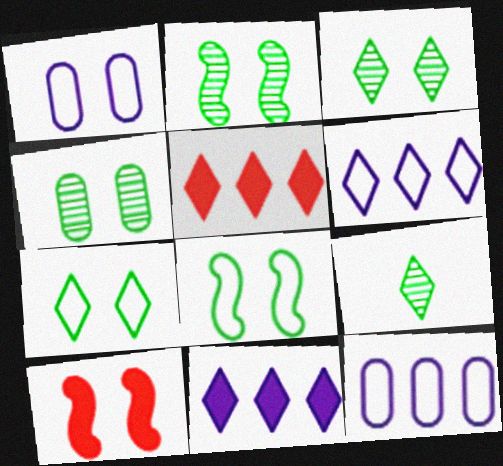[[1, 3, 10], 
[2, 3, 4], 
[9, 10, 12]]